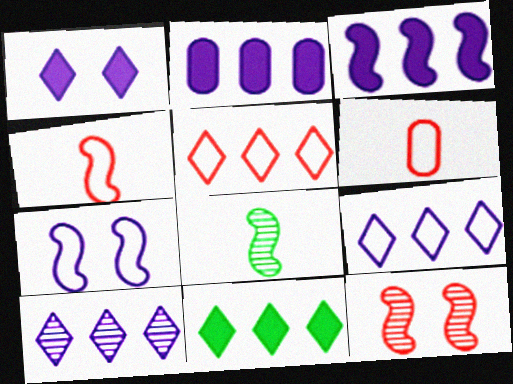[[5, 10, 11]]